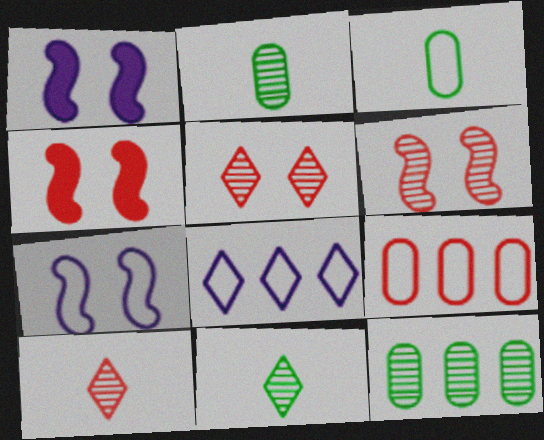[[1, 9, 11], 
[2, 4, 8], 
[4, 9, 10]]